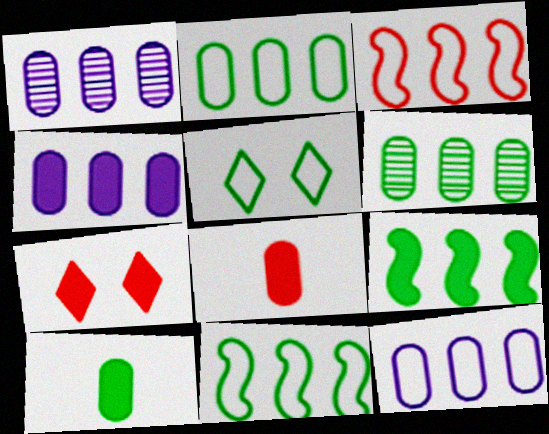[[1, 4, 12]]